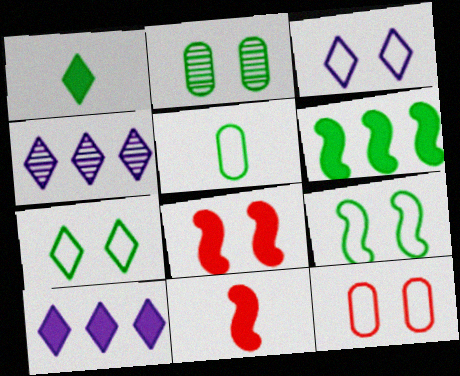[[2, 3, 8], 
[3, 9, 12], 
[4, 5, 8]]